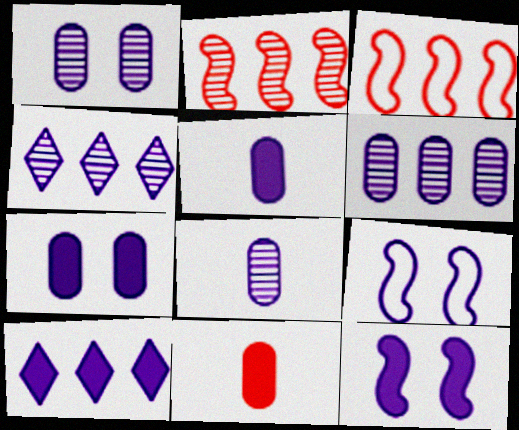[[1, 6, 8], 
[4, 5, 9], 
[5, 10, 12], 
[8, 9, 10]]